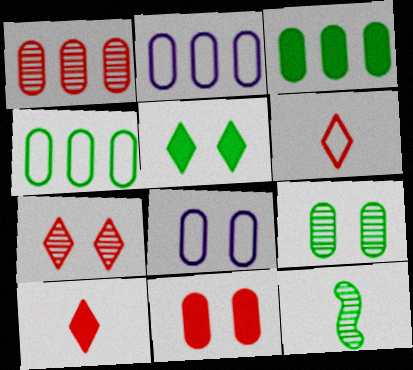[[1, 2, 3], 
[4, 5, 12], 
[8, 9, 11]]